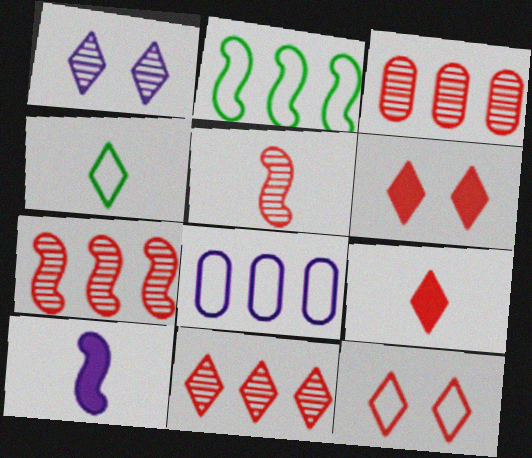[[1, 8, 10], 
[3, 7, 11], 
[9, 11, 12]]